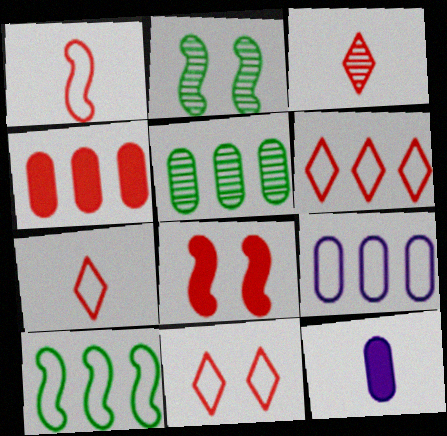[[2, 6, 12], 
[4, 5, 9], 
[6, 7, 11], 
[6, 9, 10]]